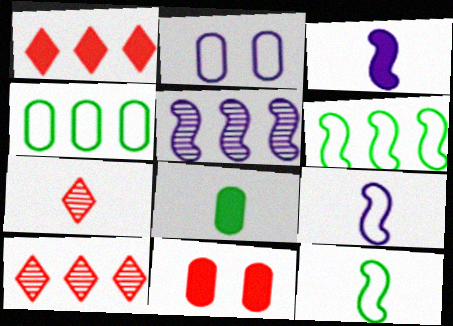[[1, 4, 5], 
[7, 8, 9]]